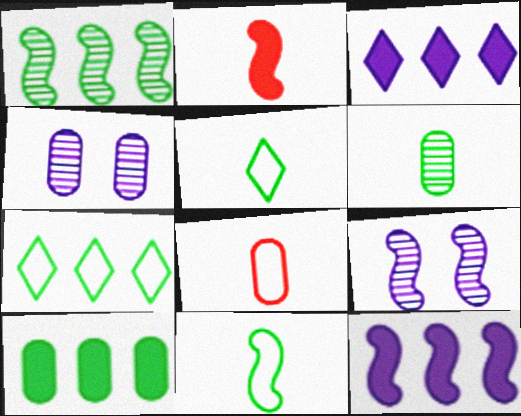[[1, 7, 10], 
[2, 4, 7], 
[4, 8, 10]]